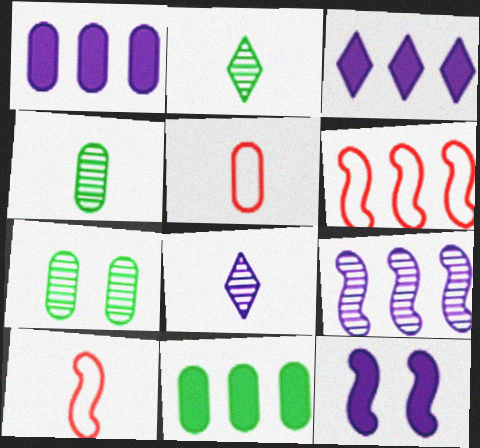[[1, 5, 7], 
[3, 7, 10]]